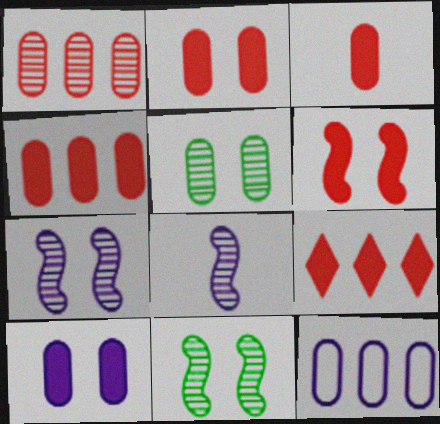[[2, 3, 4], 
[3, 5, 12], 
[3, 6, 9]]